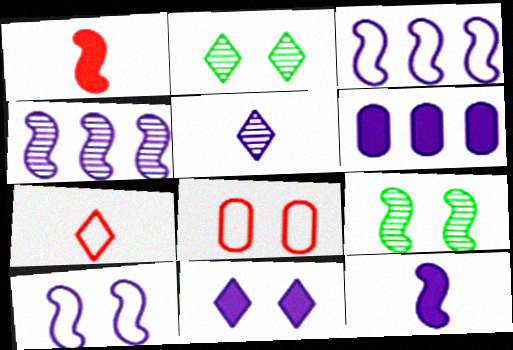[[1, 3, 9], 
[4, 10, 12], 
[5, 6, 10], 
[6, 7, 9], 
[6, 11, 12], 
[8, 9, 11]]